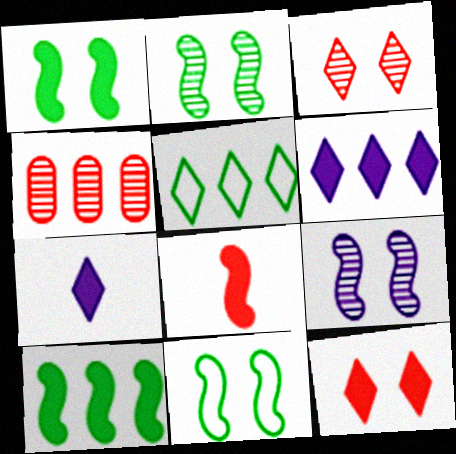[[1, 2, 11], 
[3, 5, 7], 
[4, 7, 11]]